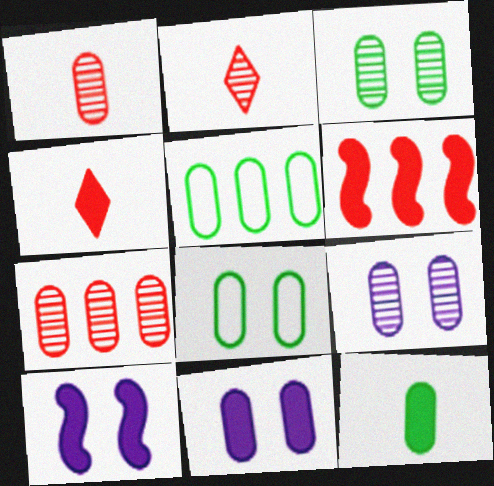[[1, 5, 11], 
[2, 5, 10], 
[3, 5, 12]]